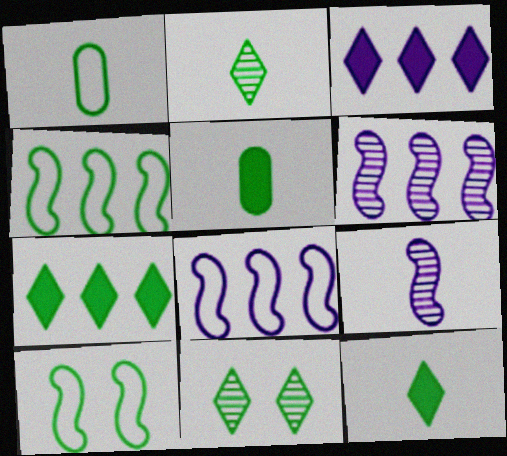[[4, 5, 11]]